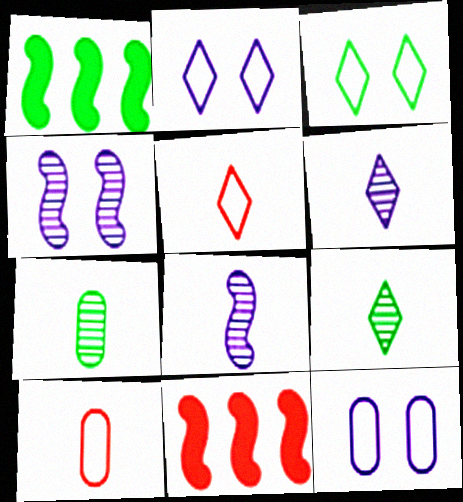[[1, 3, 7], 
[2, 7, 11], 
[9, 11, 12]]